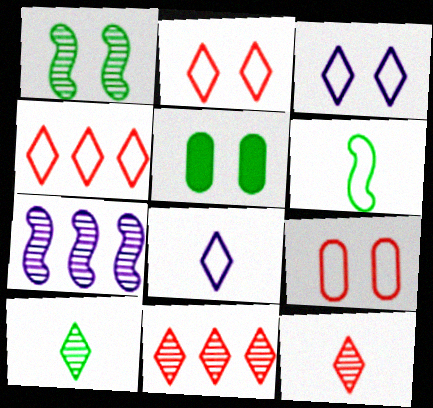[]